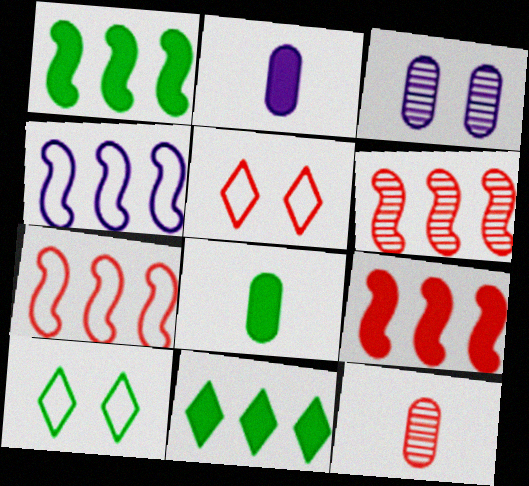[[1, 4, 6], 
[2, 6, 10], 
[5, 9, 12], 
[6, 7, 9]]